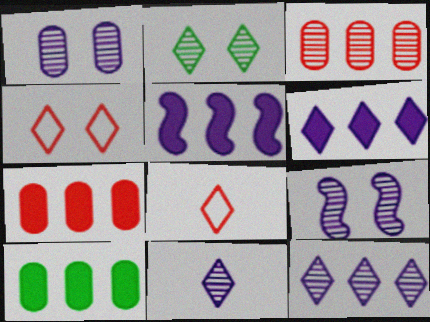[[2, 6, 8], 
[8, 9, 10]]